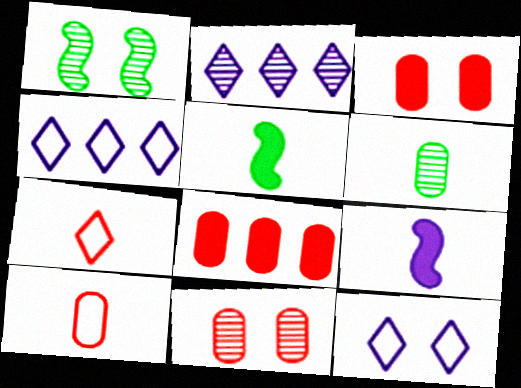[[1, 3, 12], 
[4, 5, 11], 
[6, 7, 9], 
[8, 10, 11]]